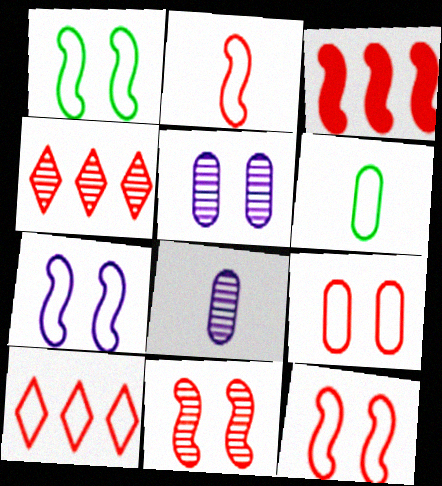[[1, 7, 12], 
[2, 3, 11], 
[2, 9, 10], 
[6, 7, 10]]